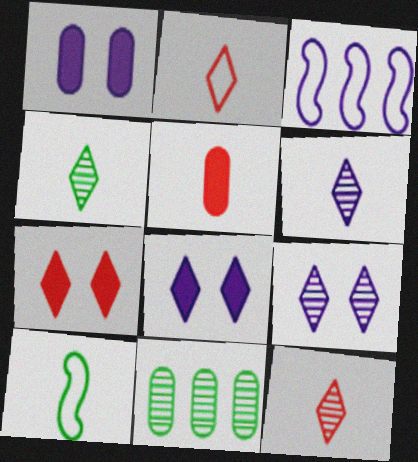[[1, 3, 6], 
[4, 6, 12], 
[5, 6, 10]]